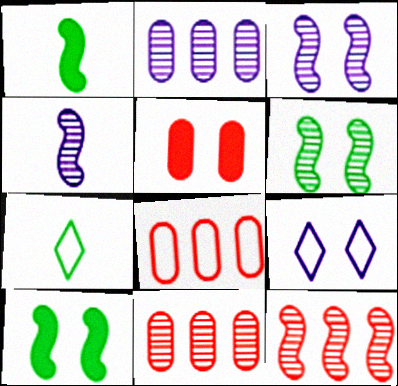[[1, 9, 11], 
[4, 6, 12], 
[5, 6, 9]]